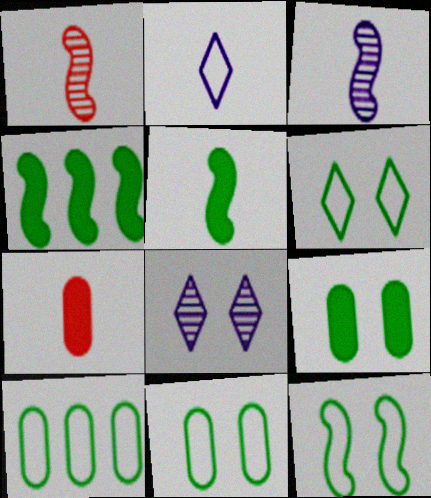[[6, 11, 12]]